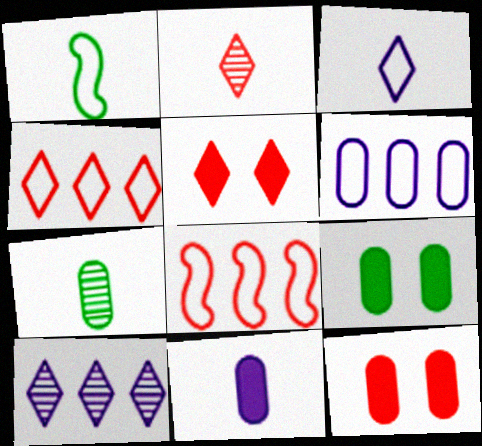[[1, 2, 11], 
[1, 10, 12], 
[2, 4, 5], 
[2, 8, 12], 
[6, 7, 12]]